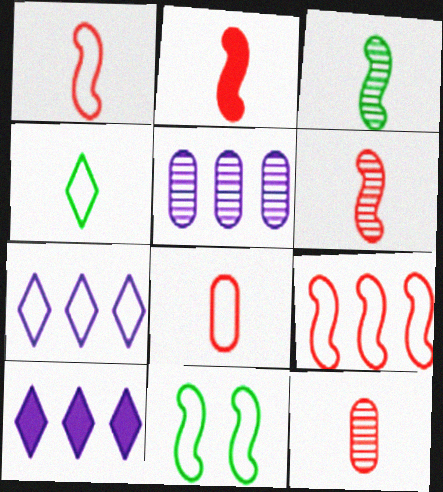[[1, 2, 6], 
[7, 8, 11], 
[10, 11, 12]]